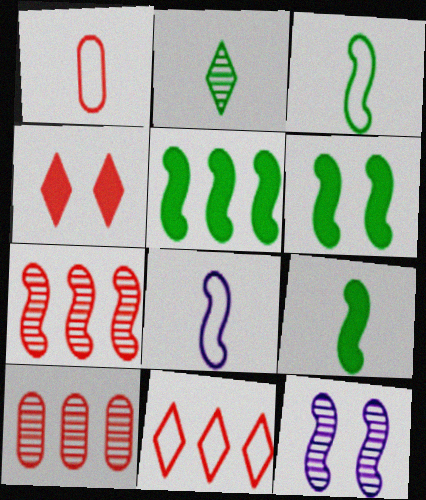[[1, 4, 7], 
[2, 10, 12], 
[5, 6, 9], 
[6, 7, 8]]